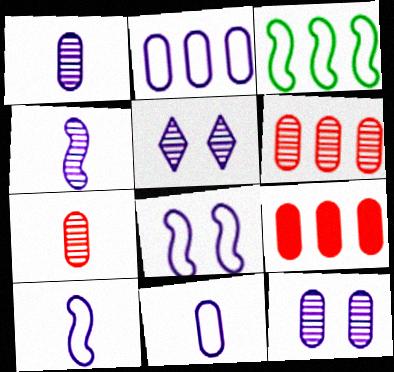[]